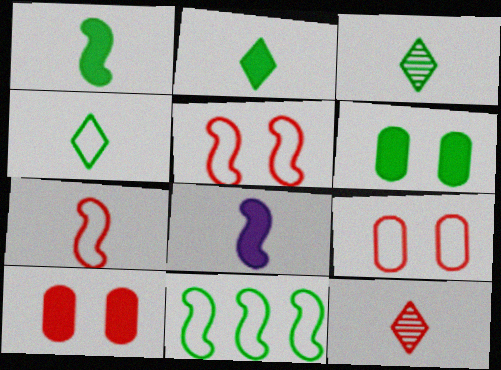[[2, 3, 4], 
[3, 6, 11]]